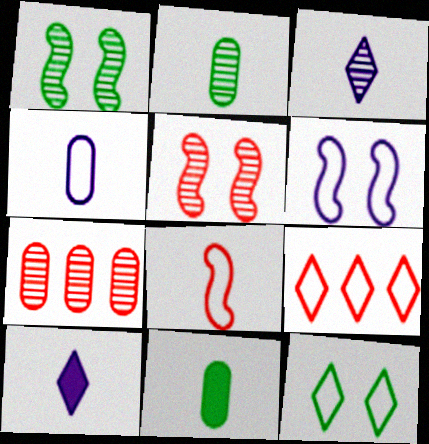[[1, 3, 7], 
[2, 8, 10], 
[3, 8, 11]]